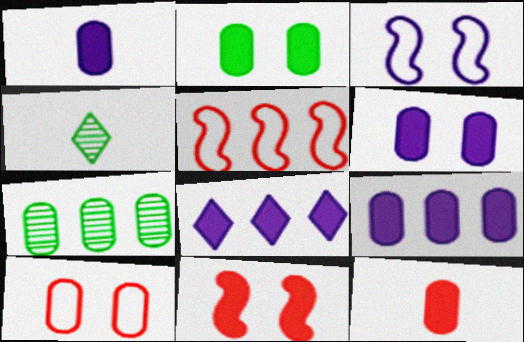[[1, 6, 9], 
[1, 7, 10], 
[2, 9, 12], 
[4, 5, 6], 
[5, 7, 8]]